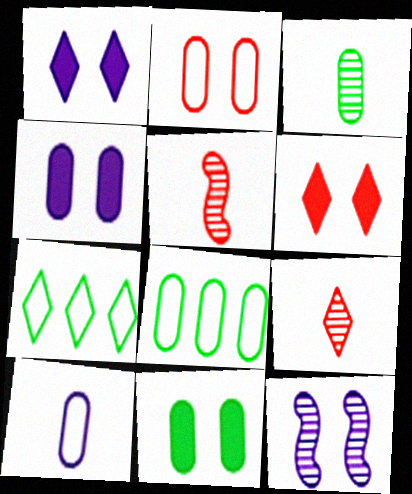[[1, 5, 8], 
[1, 7, 9], 
[2, 8, 10], 
[3, 8, 11], 
[4, 5, 7]]